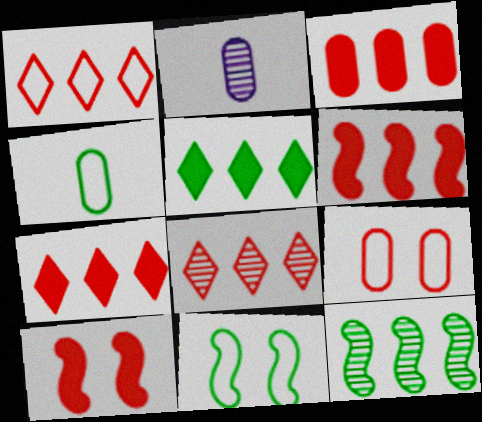[[1, 7, 8], 
[2, 7, 11], 
[3, 6, 7]]